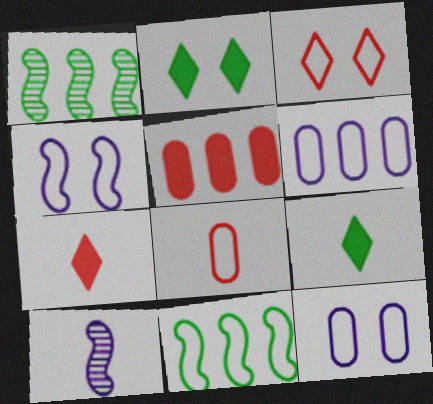[[1, 7, 12], 
[8, 9, 10]]